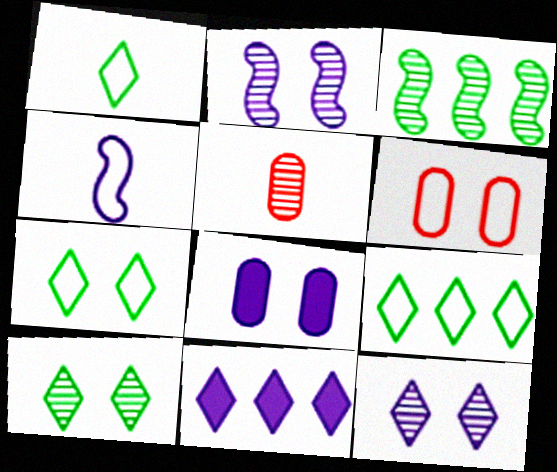[[1, 7, 9], 
[3, 5, 12], 
[4, 6, 9]]